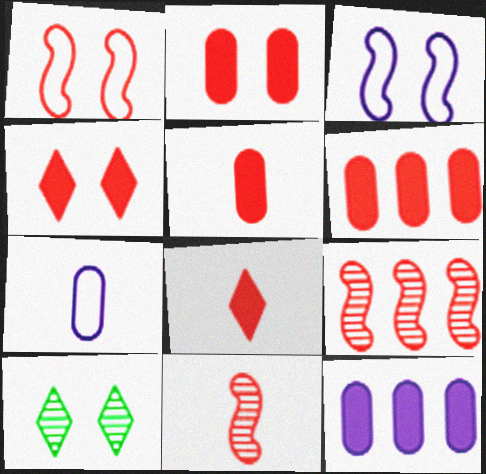[[2, 3, 10], 
[2, 5, 6]]